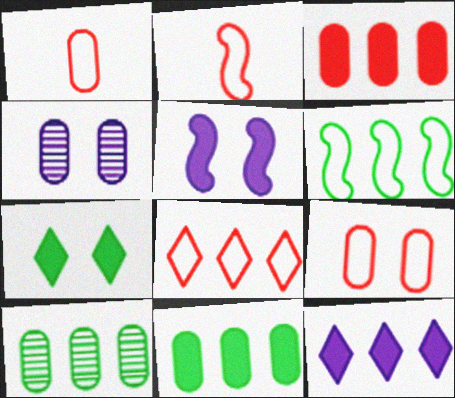[[1, 4, 11], 
[2, 8, 9]]